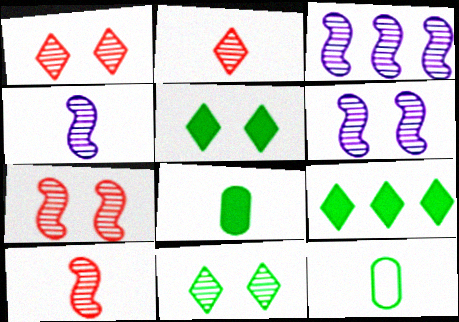[[3, 4, 6]]